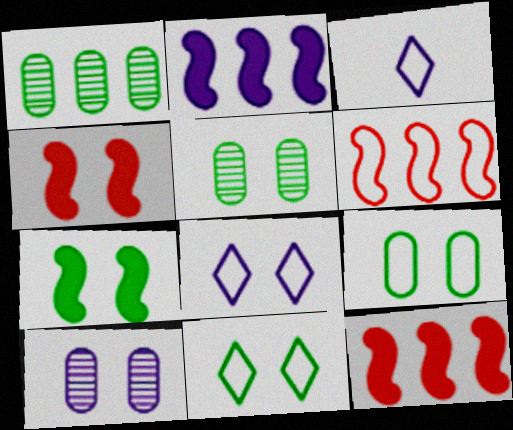[[1, 3, 4], 
[2, 3, 10], 
[3, 5, 12], 
[3, 6, 9], 
[4, 5, 8], 
[4, 10, 11], 
[5, 7, 11]]